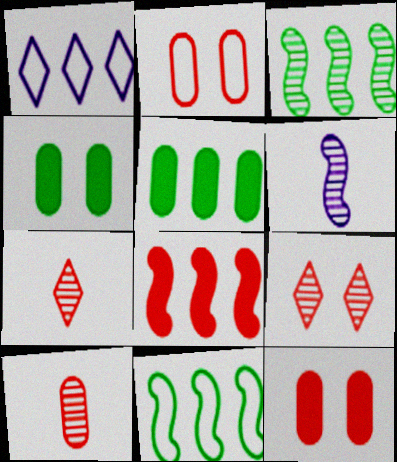[[2, 7, 8]]